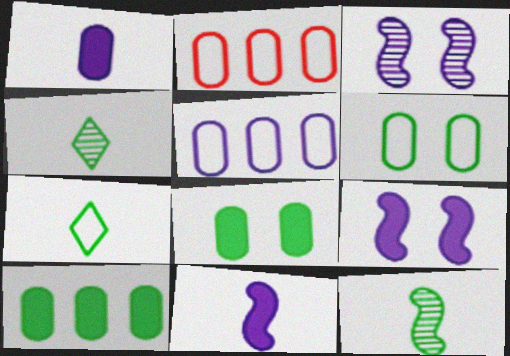[[2, 4, 9]]